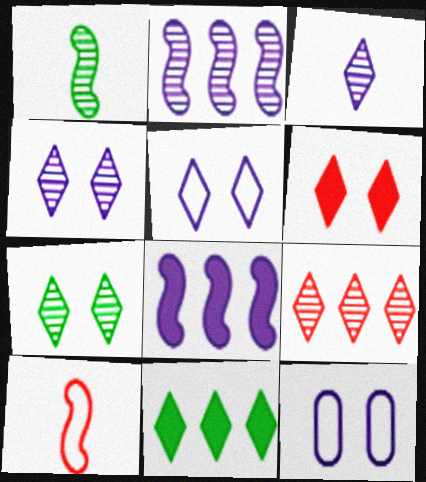[[3, 7, 9], 
[3, 8, 12], 
[5, 6, 7]]